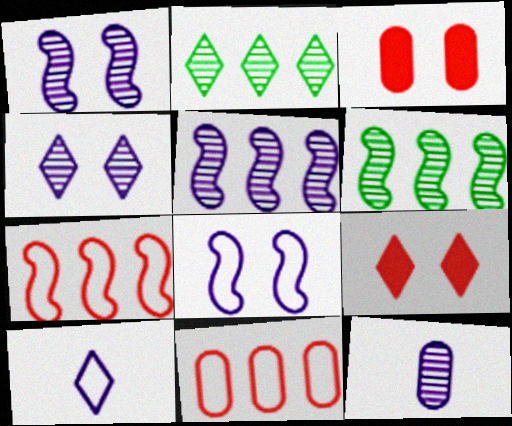[[2, 9, 10], 
[3, 6, 10], 
[4, 5, 12]]